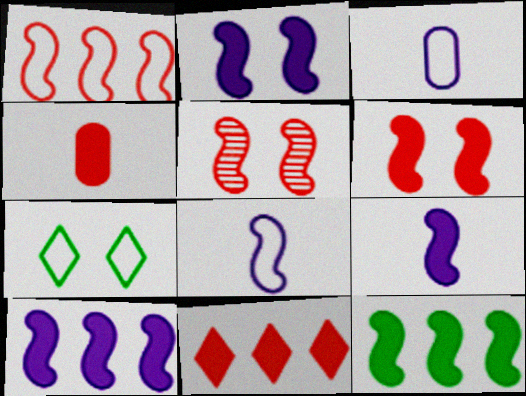[[1, 3, 7], 
[2, 9, 10], 
[4, 6, 11], 
[5, 8, 12], 
[6, 9, 12]]